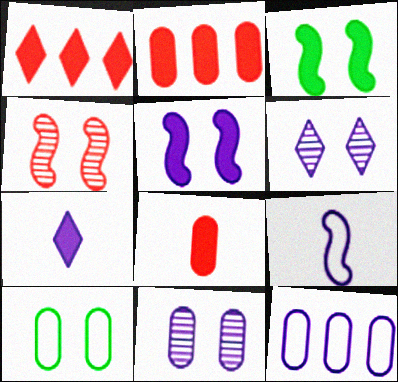[[2, 3, 7]]